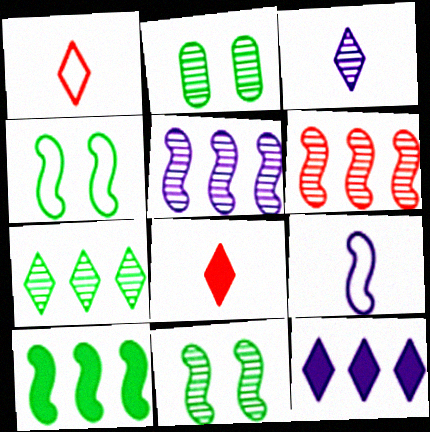[[2, 3, 6]]